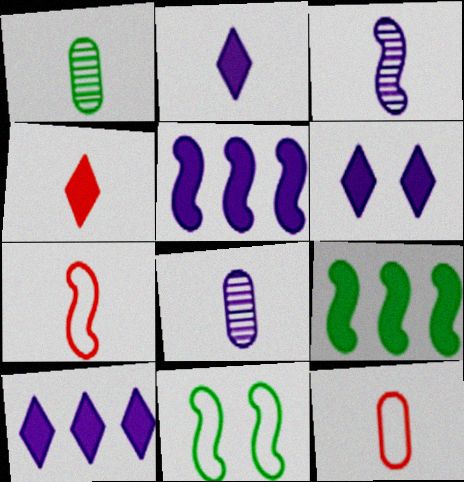[[1, 2, 7], 
[2, 6, 10]]